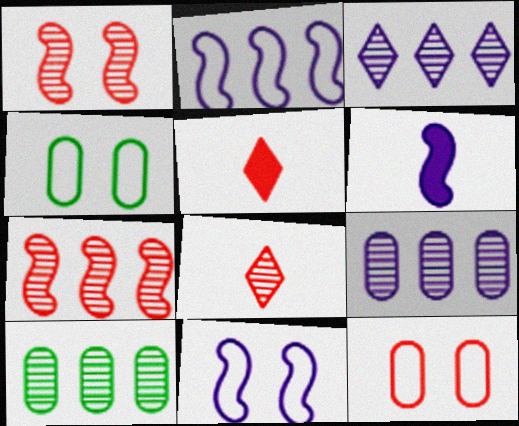[[3, 7, 10], 
[5, 7, 12], 
[5, 10, 11]]